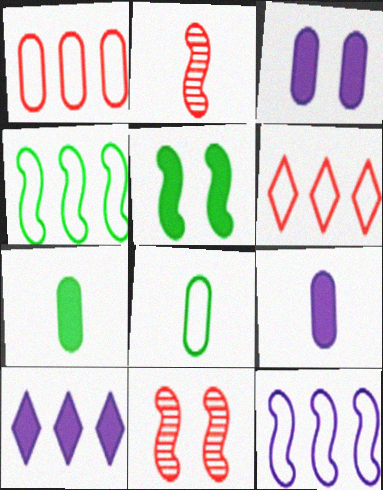[[2, 5, 12], 
[8, 10, 11]]